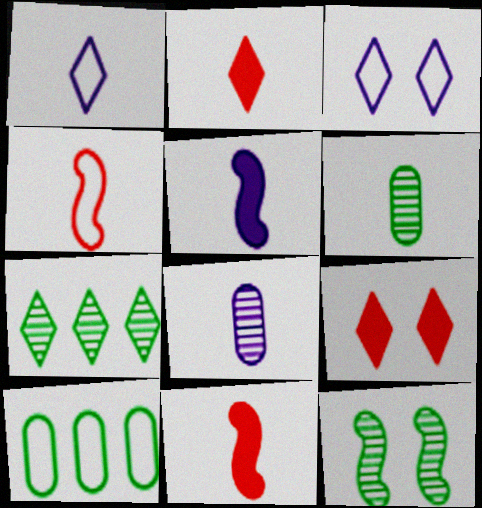[[1, 5, 8], 
[1, 6, 11], 
[1, 7, 9], 
[2, 3, 7], 
[3, 4, 10], 
[6, 7, 12]]